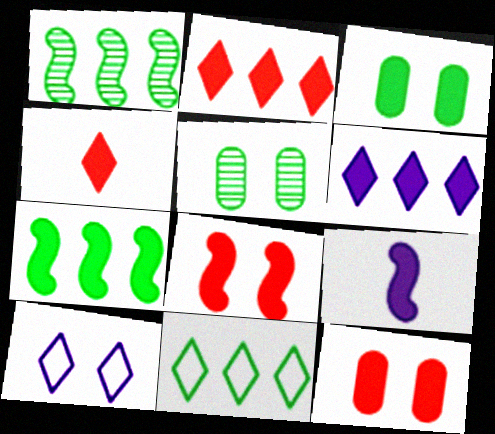[[2, 3, 9], 
[5, 8, 10], 
[7, 8, 9]]